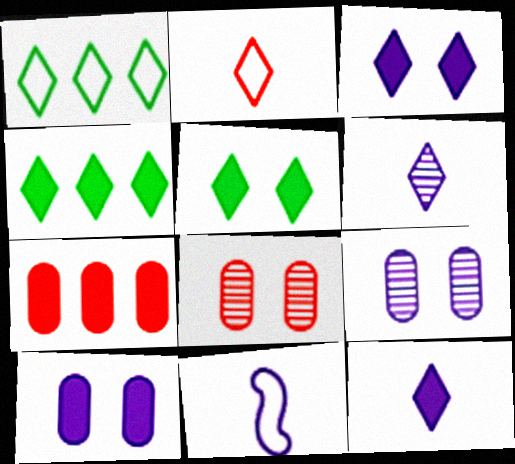[[4, 8, 11]]